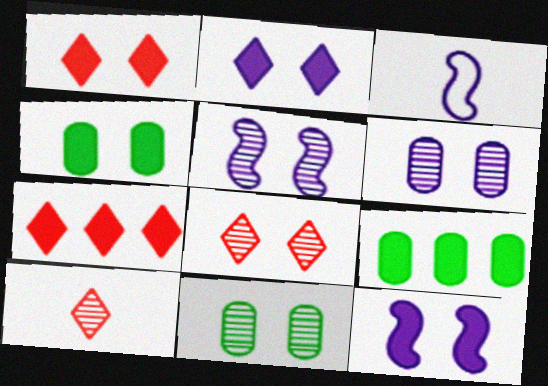[[1, 4, 12], 
[3, 7, 11], 
[3, 8, 9], 
[5, 8, 11]]